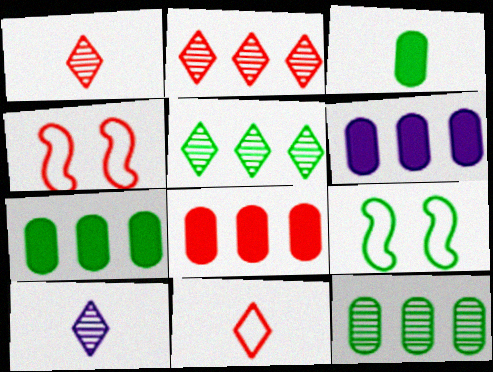[[1, 4, 8], 
[1, 6, 9], 
[3, 5, 9], 
[4, 7, 10], 
[6, 7, 8], 
[8, 9, 10]]